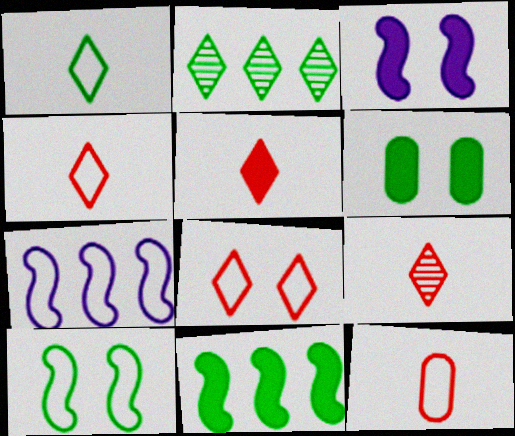[[2, 3, 12], 
[4, 5, 9], 
[6, 7, 9]]